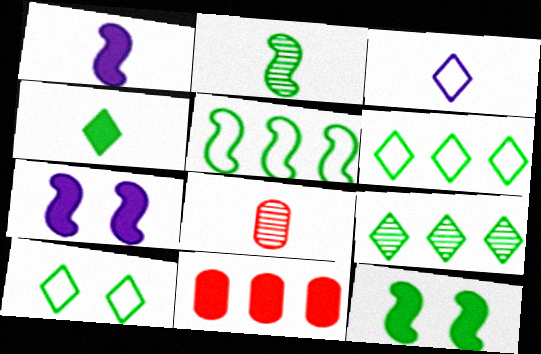[[2, 5, 12], 
[4, 7, 11], 
[4, 9, 10], 
[6, 7, 8]]